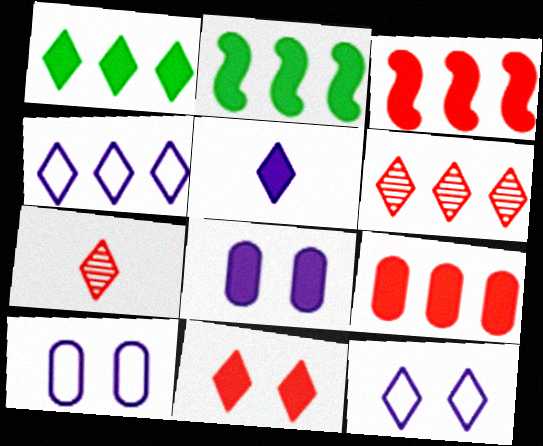[[1, 4, 6], 
[1, 5, 11], 
[1, 7, 12], 
[2, 7, 10]]